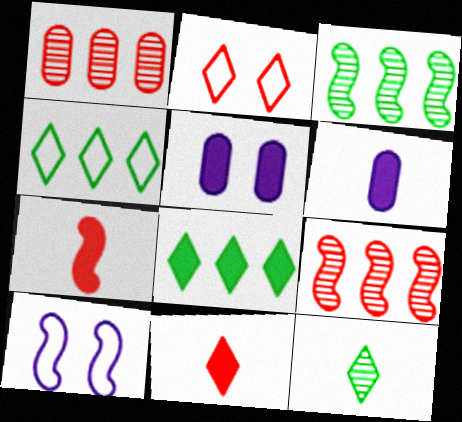[[1, 2, 7], 
[2, 3, 6], 
[3, 7, 10], 
[5, 7, 8]]